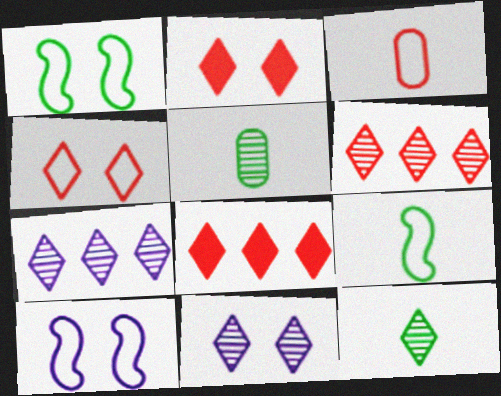[[5, 8, 10], 
[6, 11, 12]]